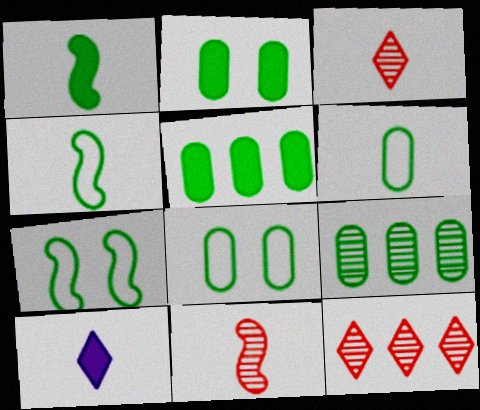[[2, 6, 9], 
[6, 10, 11]]